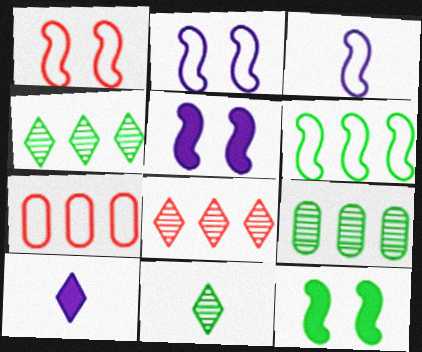[[1, 3, 6], 
[1, 9, 10], 
[5, 7, 11]]